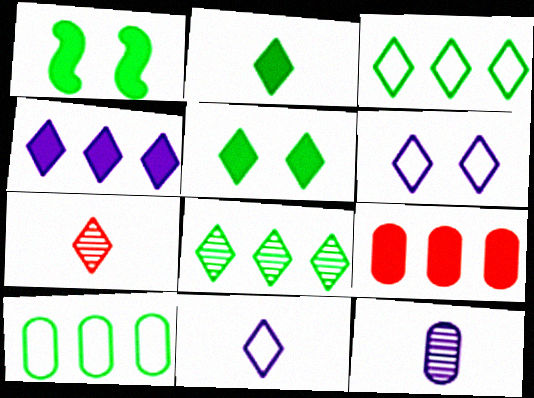[[2, 7, 11]]